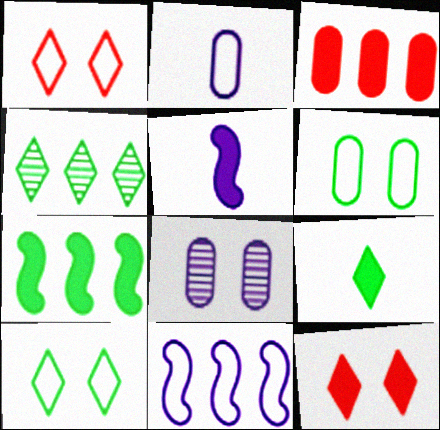[[3, 4, 11], 
[4, 9, 10]]